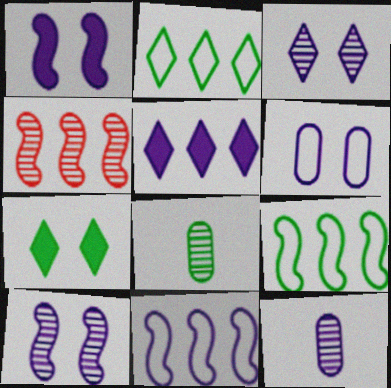[[1, 3, 6], 
[3, 4, 8], 
[7, 8, 9]]